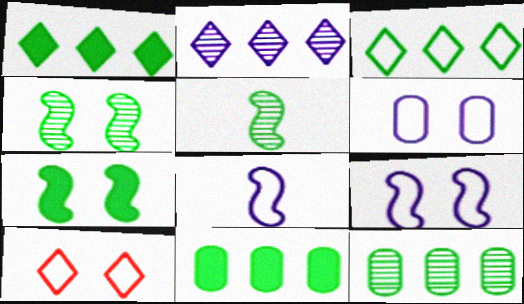[]